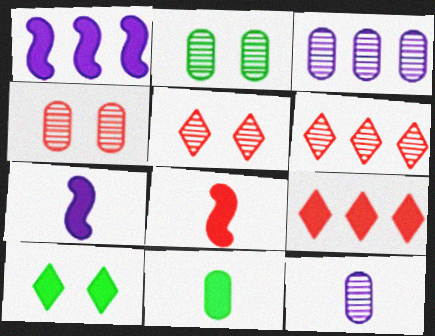[]